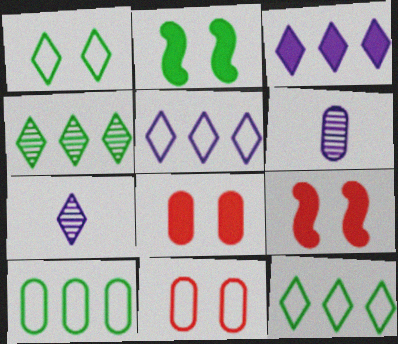[[6, 8, 10], 
[6, 9, 12], 
[7, 9, 10]]